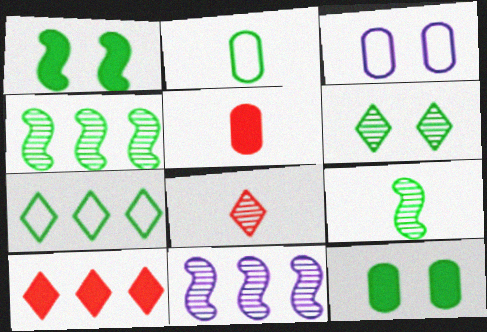[[3, 9, 10], 
[7, 9, 12]]